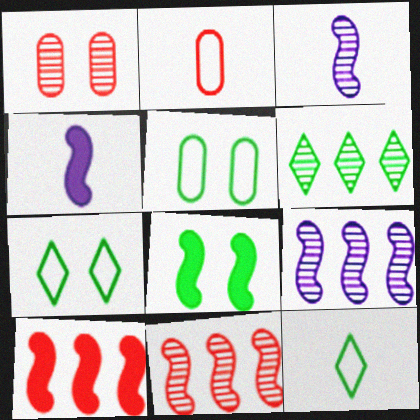[[1, 3, 6], 
[4, 8, 10]]